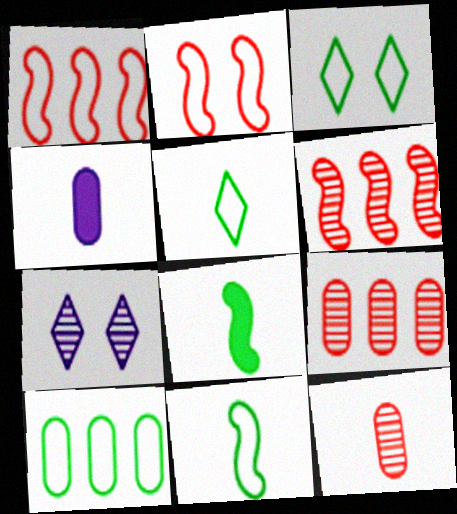[[3, 4, 6], 
[3, 10, 11]]